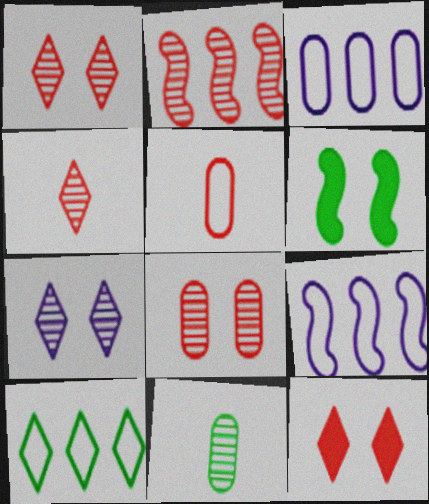[[2, 4, 8], 
[2, 5, 12], 
[2, 7, 11], 
[3, 4, 6], 
[6, 10, 11], 
[9, 11, 12]]